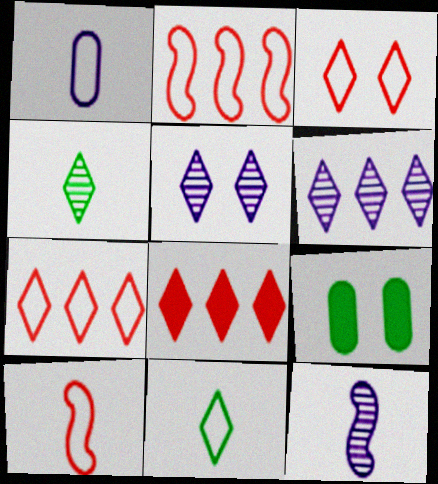[[1, 10, 11], 
[5, 8, 11], 
[6, 9, 10], 
[7, 9, 12]]